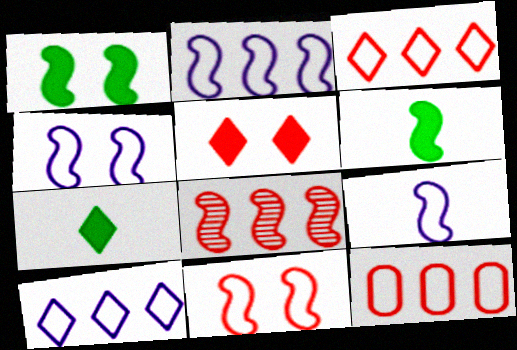[[1, 8, 9], 
[2, 4, 9], 
[4, 6, 8]]